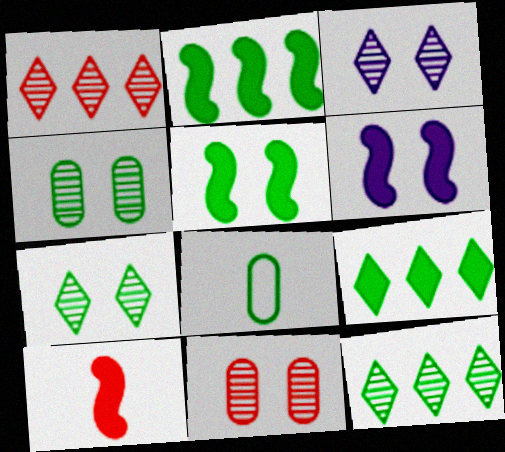[[1, 6, 8], 
[2, 6, 10], 
[2, 7, 8], 
[5, 8, 12]]